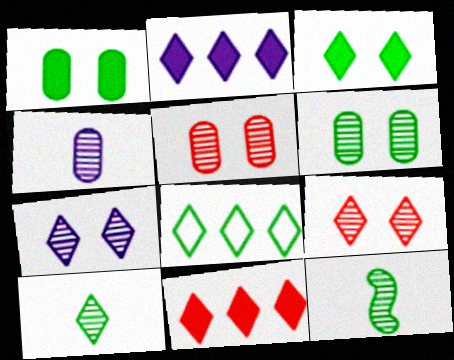[[1, 8, 12], 
[3, 8, 10]]